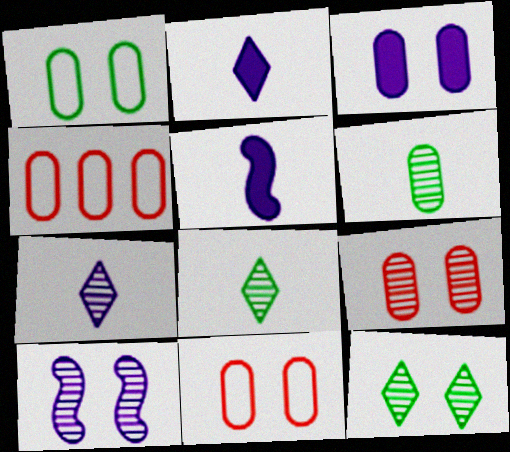[[1, 3, 9], 
[3, 4, 6], 
[4, 5, 12], 
[9, 10, 12]]